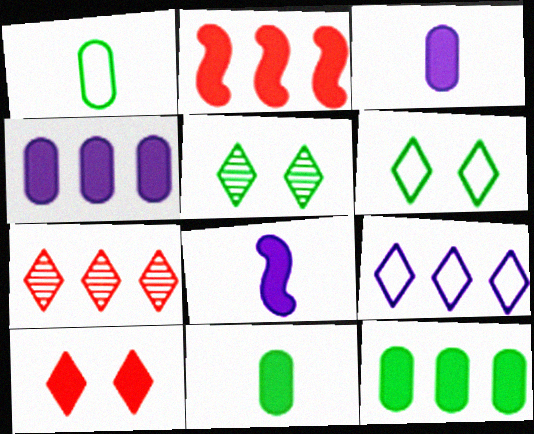[[8, 10, 12]]